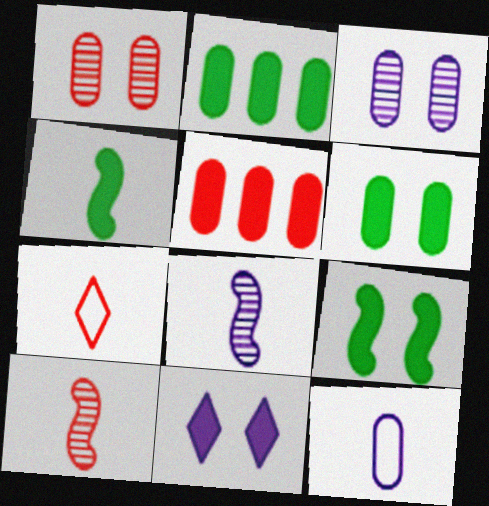[[1, 2, 12], 
[4, 5, 11]]